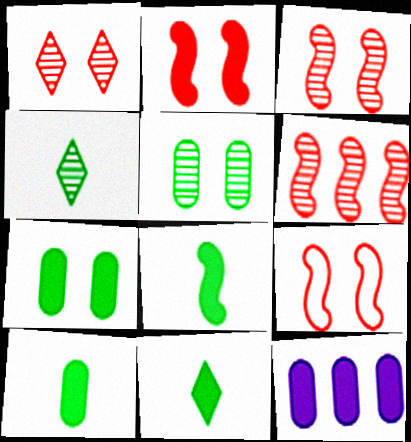[[2, 3, 9], 
[2, 11, 12], 
[4, 9, 12], 
[8, 10, 11]]